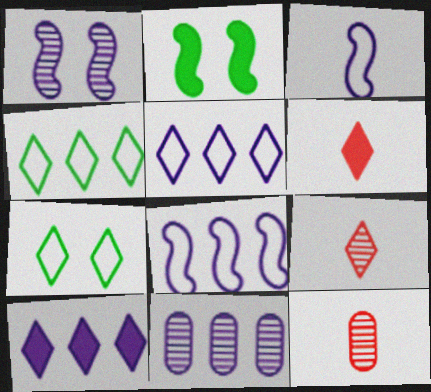[[2, 5, 12], 
[7, 9, 10], 
[8, 10, 11]]